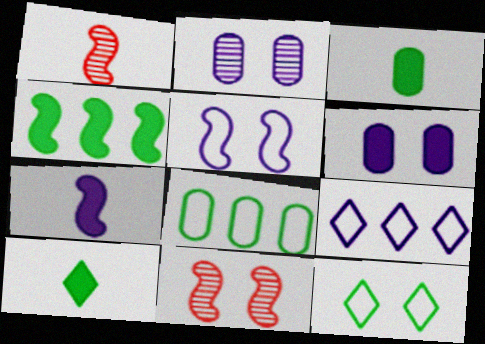[[1, 4, 5], 
[2, 7, 9], 
[3, 9, 11], 
[6, 11, 12]]